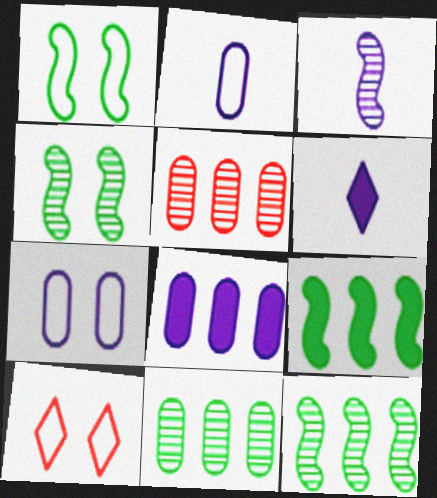[[1, 5, 6], 
[1, 7, 10], 
[2, 3, 6]]